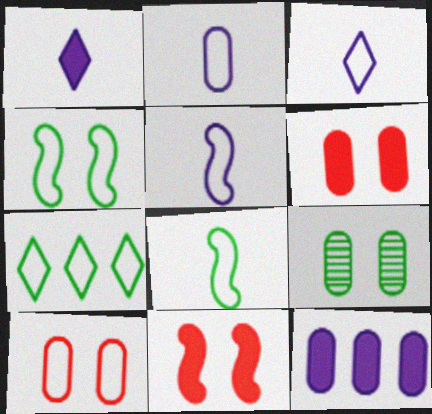[[2, 3, 5], 
[5, 7, 10]]